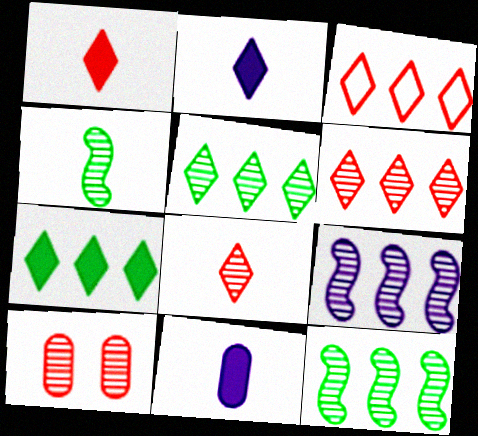[]